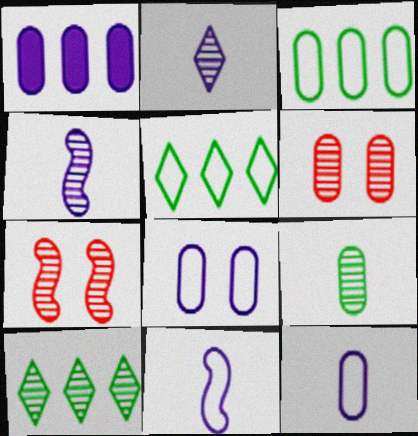[[4, 6, 10]]